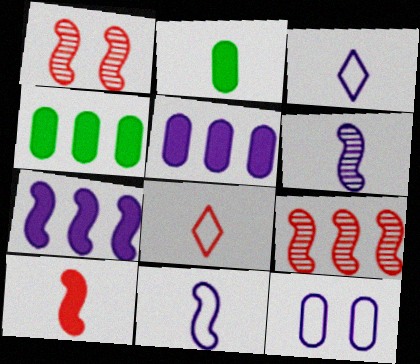[[1, 3, 4], 
[2, 6, 8]]